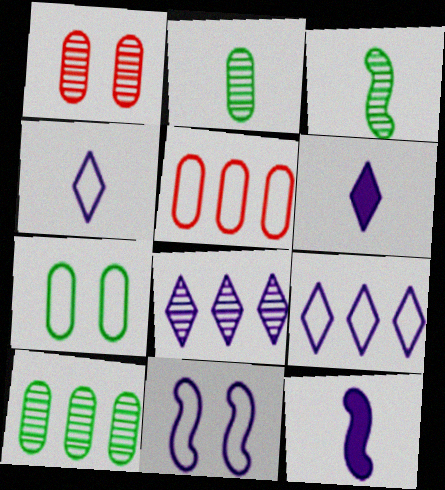[[1, 3, 8]]